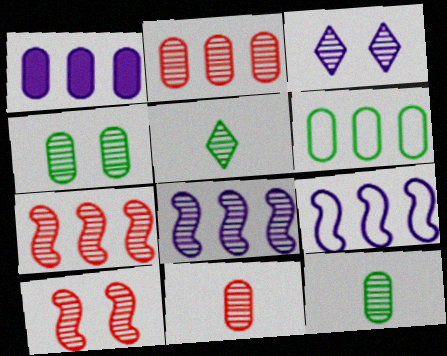[[1, 2, 6], 
[3, 4, 10], 
[3, 7, 12]]